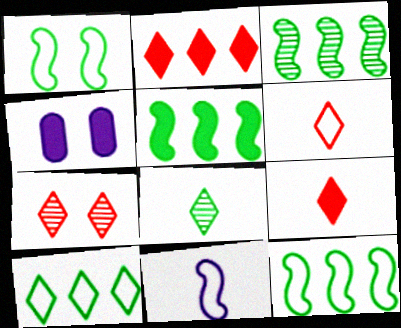[[1, 4, 7], 
[2, 6, 7], 
[3, 4, 6], 
[3, 5, 12], 
[4, 5, 9]]